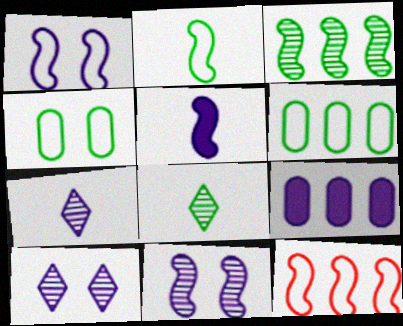[[1, 2, 12], 
[1, 7, 9]]